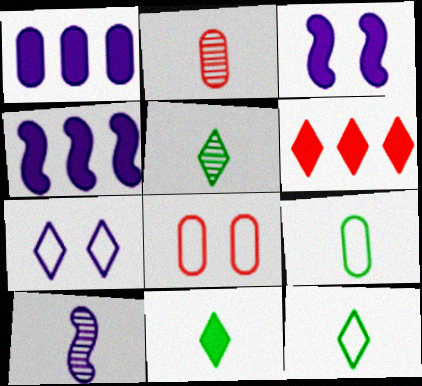[[1, 7, 10], 
[2, 5, 10], 
[4, 5, 8], 
[5, 6, 7], 
[5, 11, 12]]